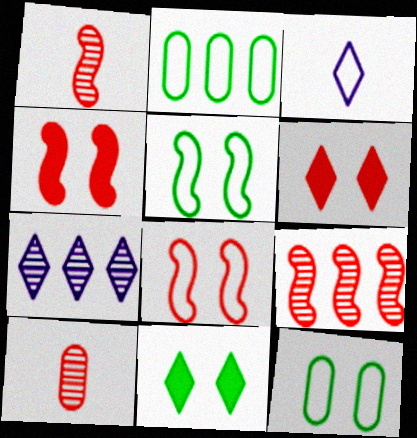[[2, 3, 8]]